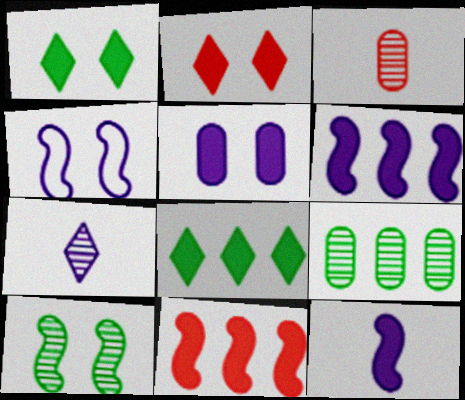[[3, 4, 8]]